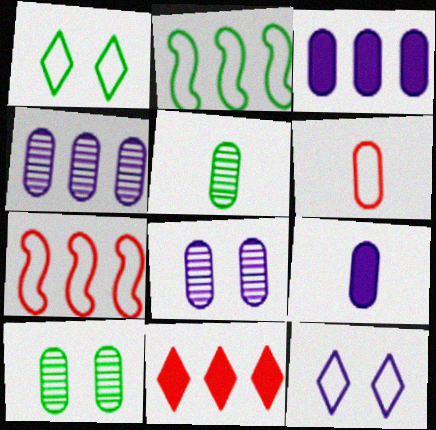[[2, 4, 11], 
[2, 6, 12], 
[3, 6, 10], 
[5, 6, 9]]